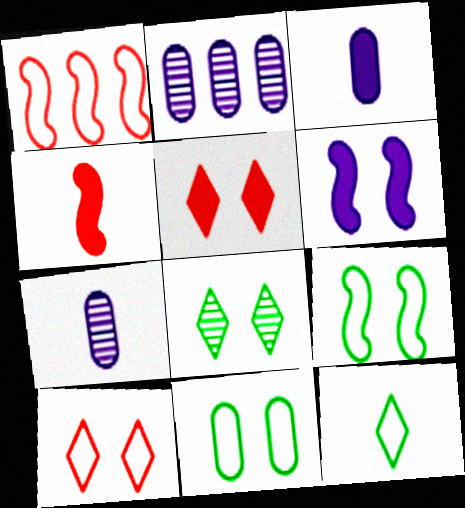[[1, 3, 8], 
[4, 7, 12]]